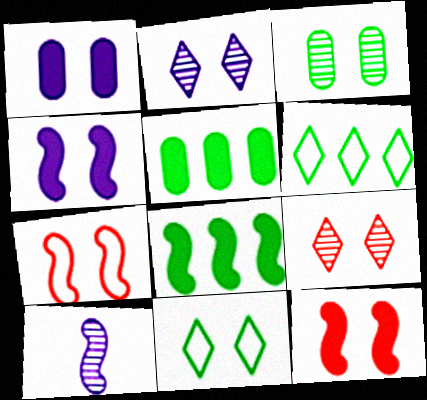[[7, 8, 10]]